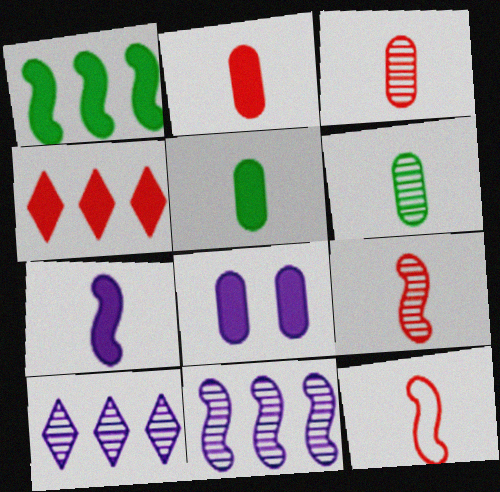[]